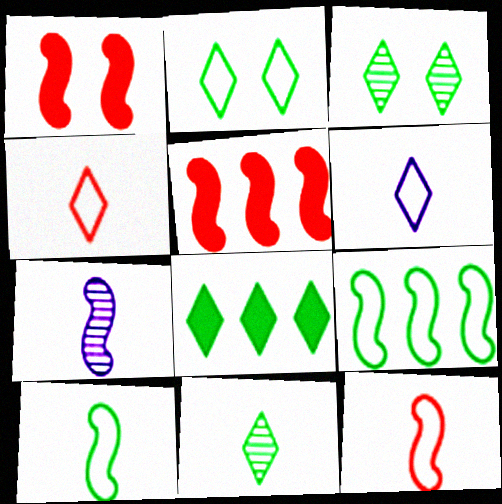[[1, 7, 9], 
[2, 8, 11]]